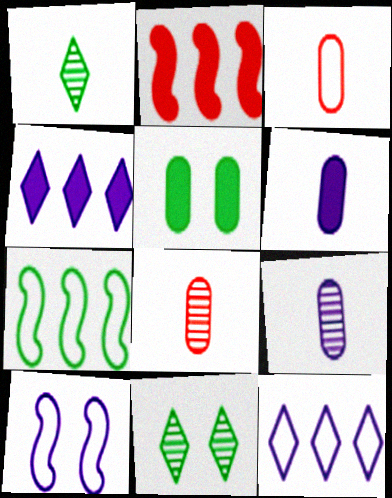[[1, 5, 7], 
[4, 9, 10]]